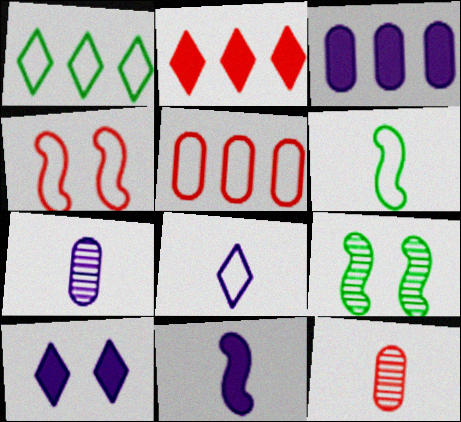[[2, 4, 12], 
[3, 10, 11], 
[7, 8, 11]]